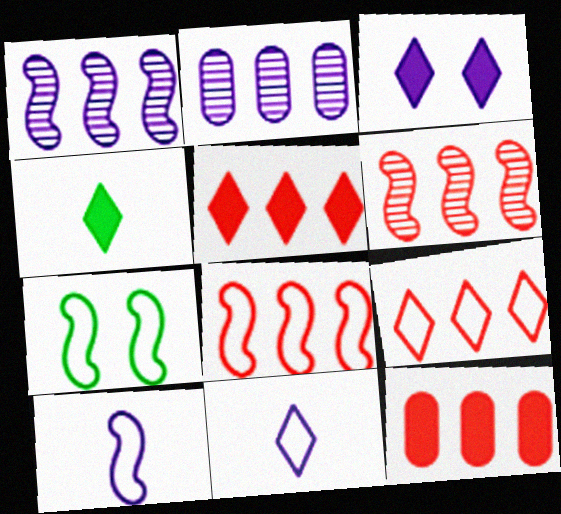[[2, 3, 10], 
[3, 4, 5], 
[6, 9, 12], 
[7, 8, 10]]